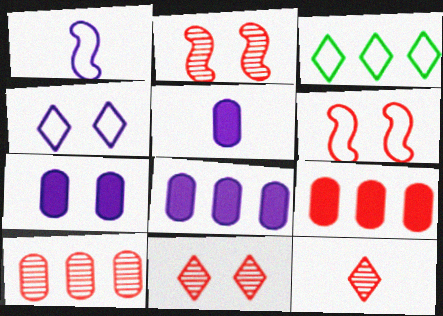[[2, 3, 5], 
[2, 10, 12], 
[5, 7, 8], 
[6, 9, 12]]